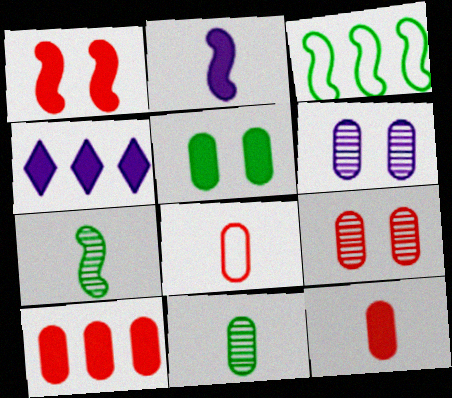[[8, 9, 10]]